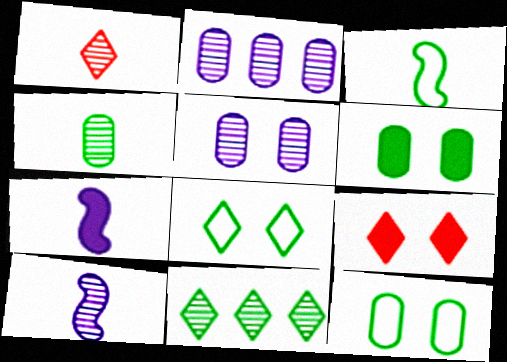[[1, 4, 10], 
[2, 3, 9], 
[3, 6, 11]]